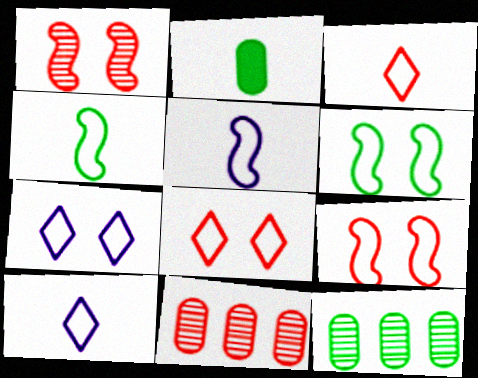[]